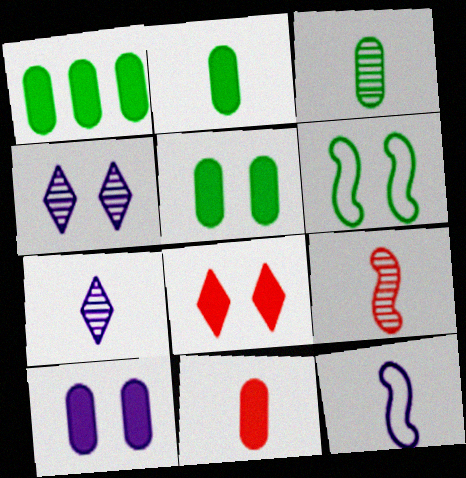[[1, 2, 5], 
[1, 10, 11], 
[3, 7, 9]]